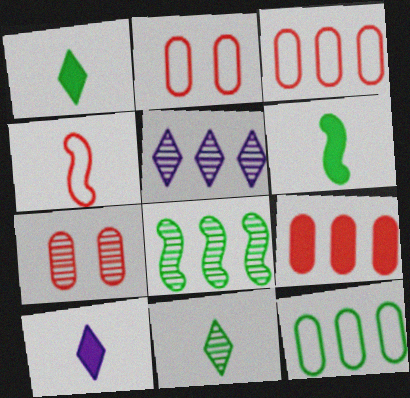[[2, 5, 6], 
[2, 8, 10]]